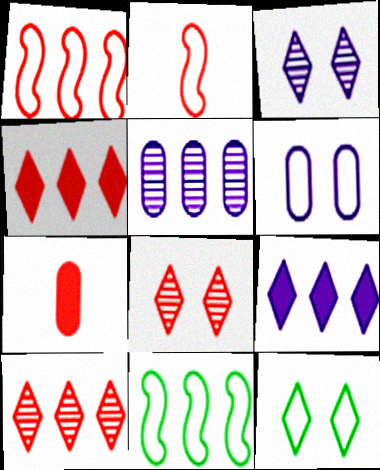[[1, 7, 8], 
[3, 7, 11], 
[4, 5, 11]]